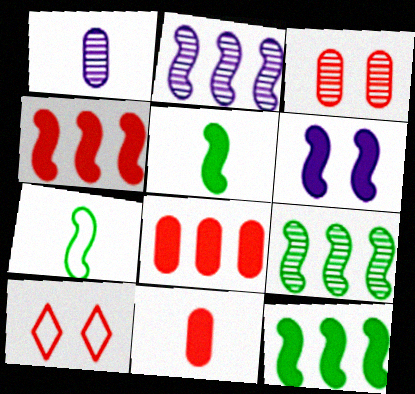[[1, 10, 12], 
[4, 5, 6]]